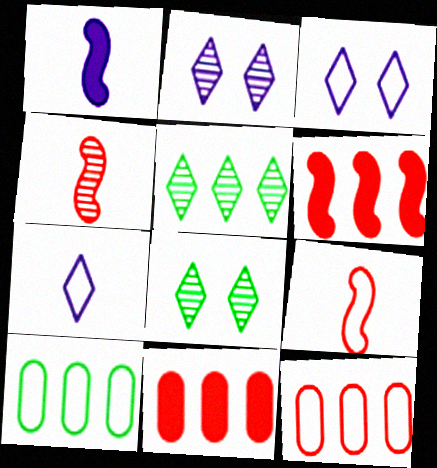[[1, 8, 12], 
[3, 9, 10]]